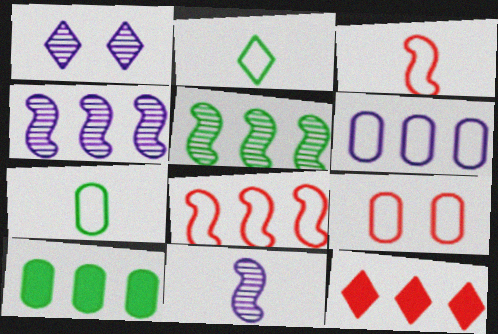[[1, 2, 12], 
[1, 3, 10], 
[5, 6, 12], 
[6, 7, 9]]